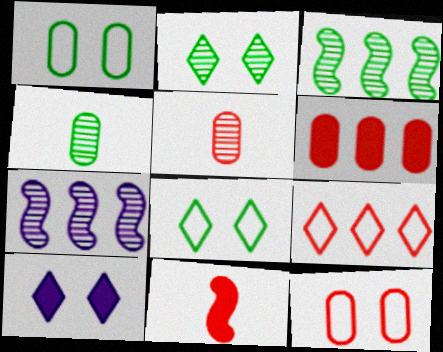[[2, 3, 4], 
[2, 5, 7], 
[5, 6, 12]]